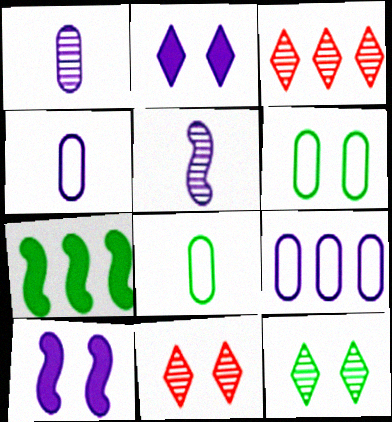[[2, 5, 9], 
[3, 7, 9], 
[3, 8, 10], 
[4, 7, 11], 
[6, 10, 11], 
[7, 8, 12]]